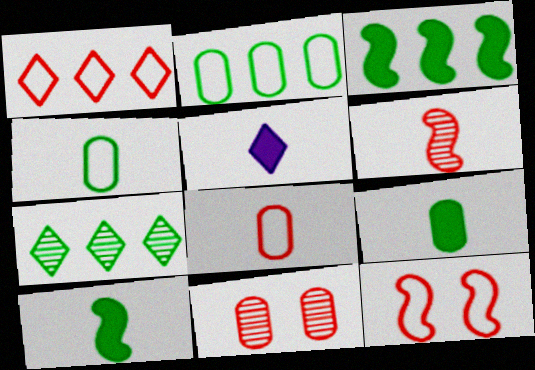[[1, 8, 12], 
[2, 3, 7], 
[4, 5, 6]]